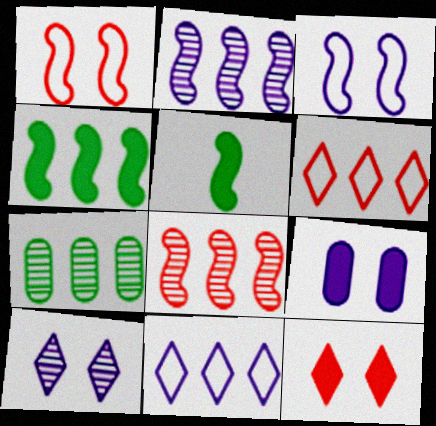[[1, 2, 5], 
[3, 5, 8], 
[3, 9, 10]]